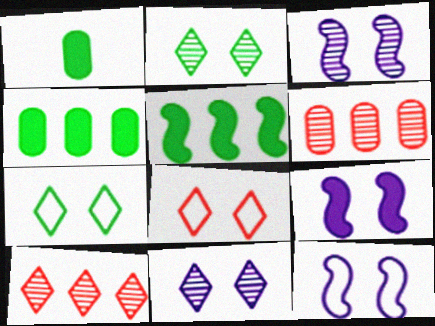[[1, 10, 12], 
[3, 9, 12]]